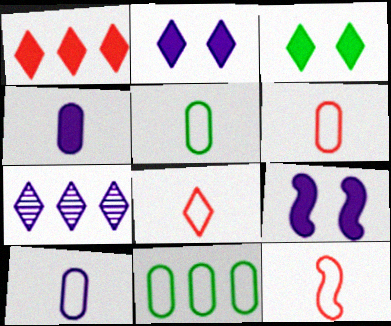[[3, 7, 8], 
[5, 6, 10], 
[6, 8, 12], 
[7, 9, 10]]